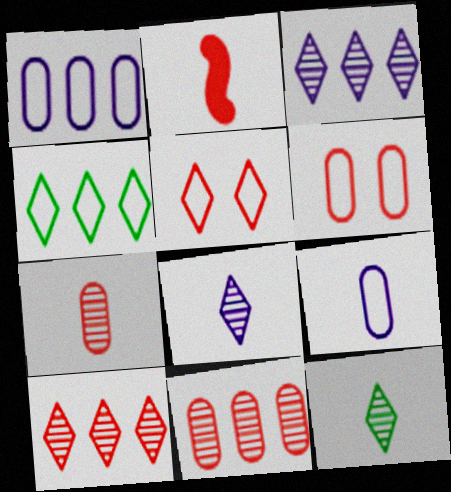[[2, 5, 11], 
[2, 6, 10], 
[2, 9, 12]]